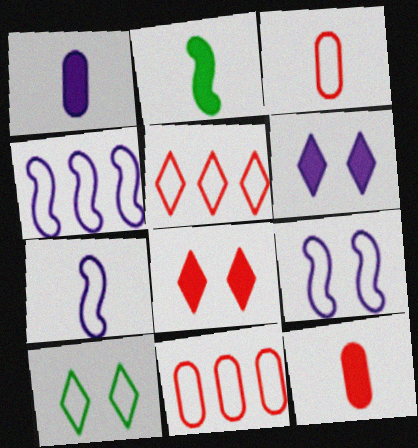[[3, 4, 10], 
[4, 7, 9], 
[7, 10, 11]]